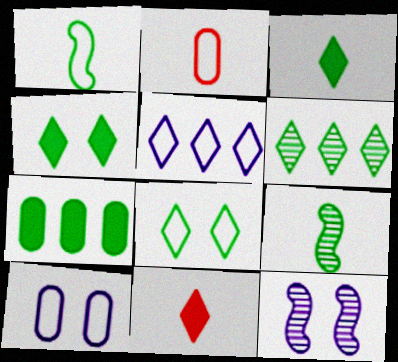[[3, 6, 8], 
[7, 8, 9]]